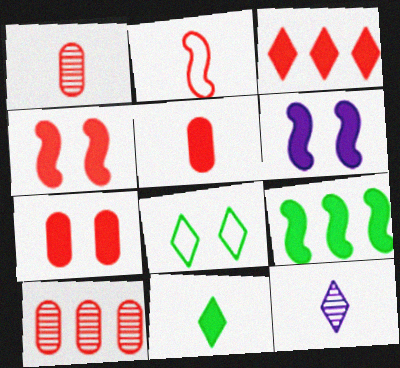[[3, 4, 5], 
[3, 8, 12]]